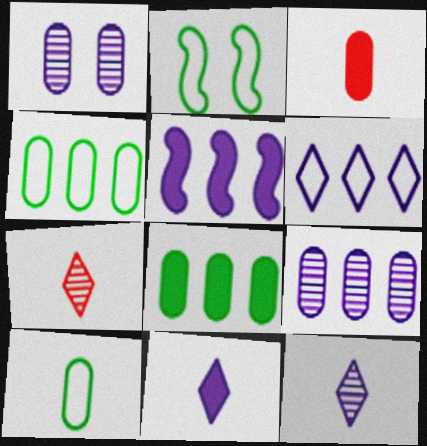[[1, 3, 4], 
[5, 6, 9]]